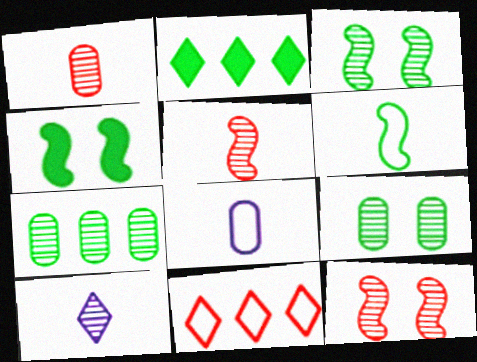[[2, 6, 9], 
[2, 8, 12], 
[7, 10, 12]]